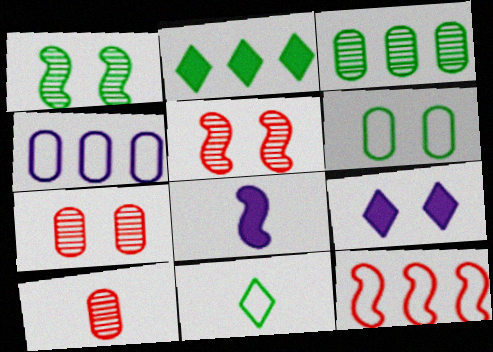[[1, 8, 12], 
[5, 6, 9], 
[8, 10, 11]]